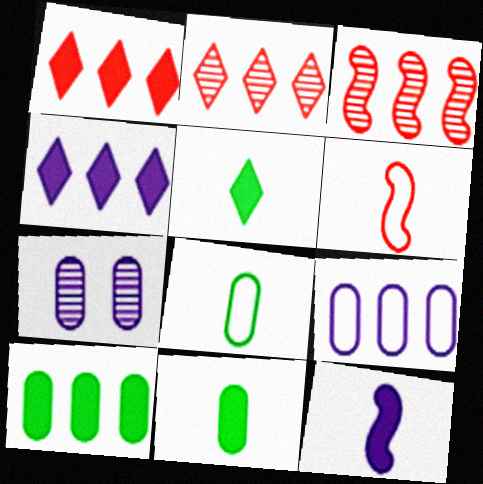[]